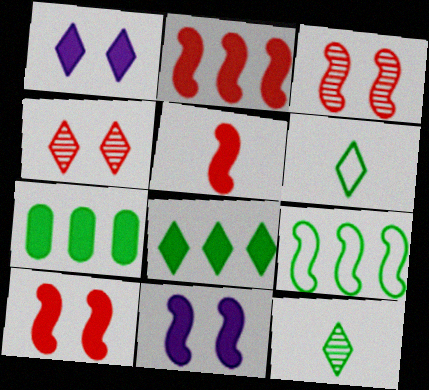[[1, 5, 7], 
[2, 5, 10]]